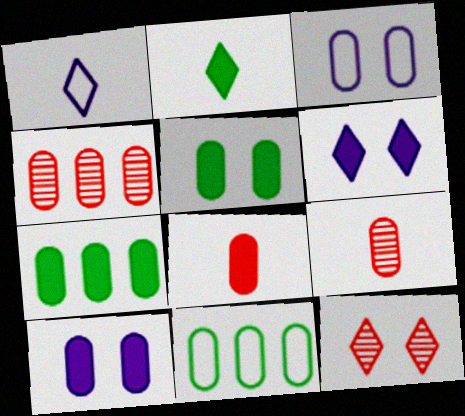[[3, 7, 9], 
[7, 8, 10], 
[9, 10, 11]]